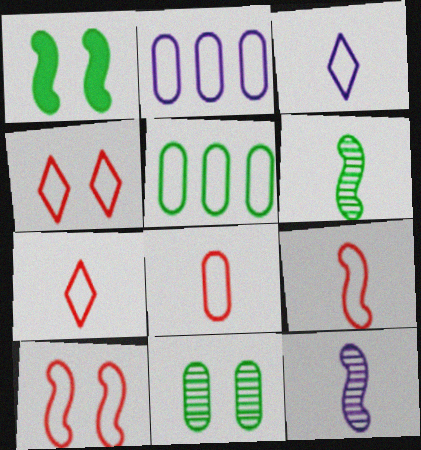[[3, 5, 10], 
[7, 8, 9]]